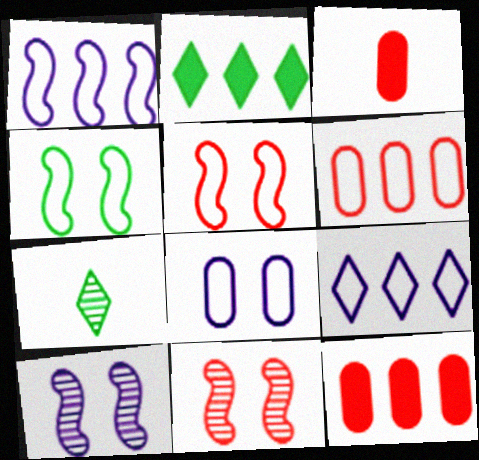[]